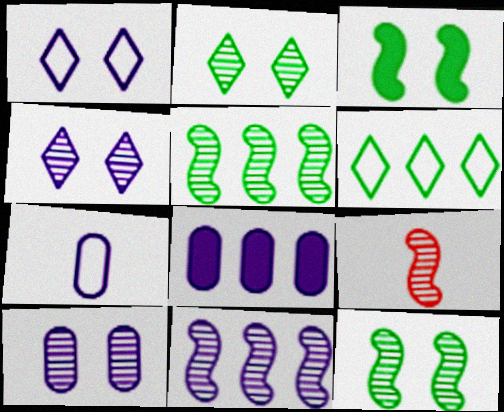[[7, 8, 10], 
[9, 11, 12]]